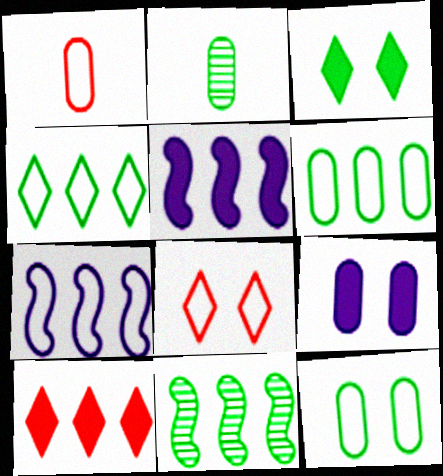[[2, 5, 8]]